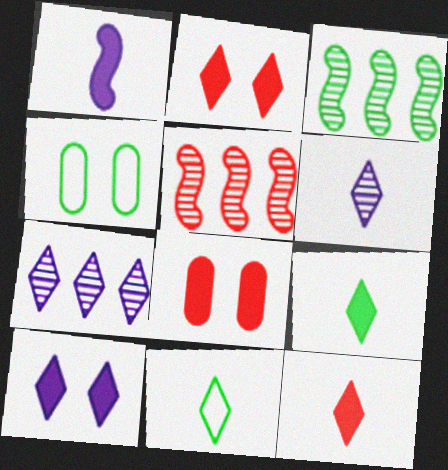[[2, 7, 11], 
[3, 4, 9], 
[6, 11, 12]]